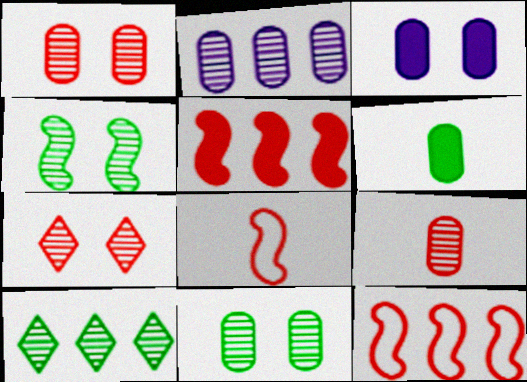[[2, 9, 11], 
[3, 8, 10]]